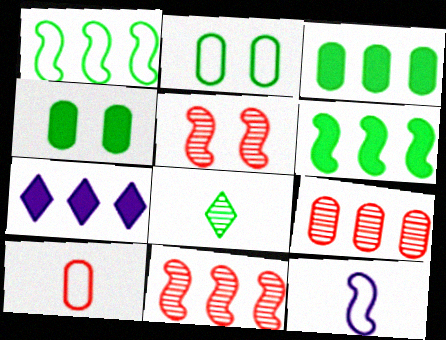[[1, 4, 8], 
[1, 7, 9], 
[2, 6, 8], 
[5, 6, 12]]